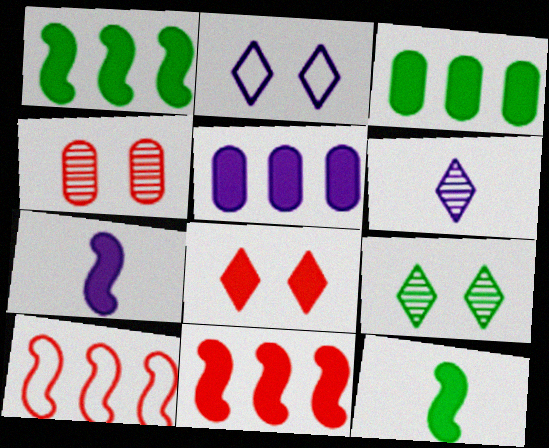[[2, 8, 9], 
[3, 7, 8], 
[5, 8, 12]]